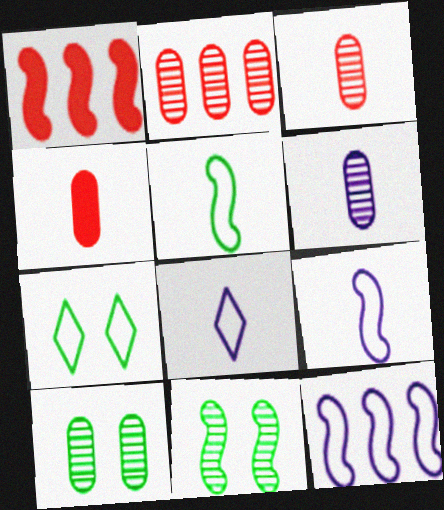[[1, 6, 7], 
[1, 8, 10], 
[1, 9, 11], 
[2, 6, 10]]